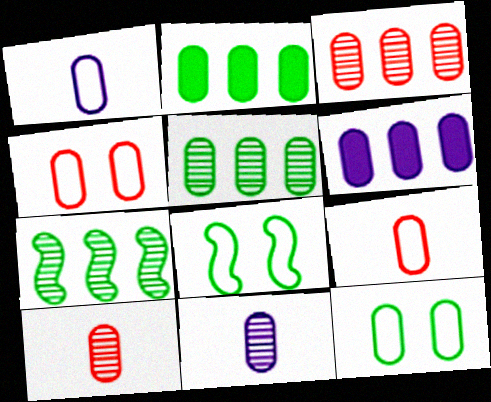[[2, 4, 11], 
[6, 10, 12]]